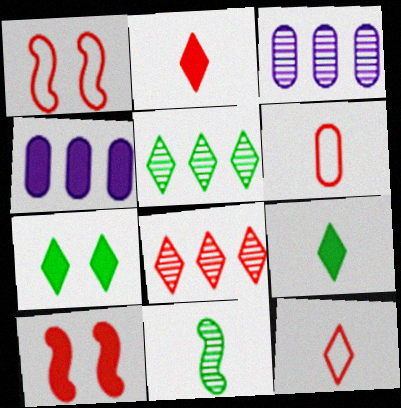[[1, 3, 9], 
[4, 9, 10], 
[6, 8, 10]]